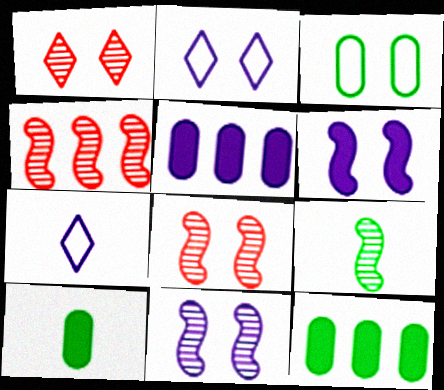[[1, 3, 6], 
[2, 4, 10], 
[4, 9, 11], 
[5, 7, 11], 
[7, 8, 12]]